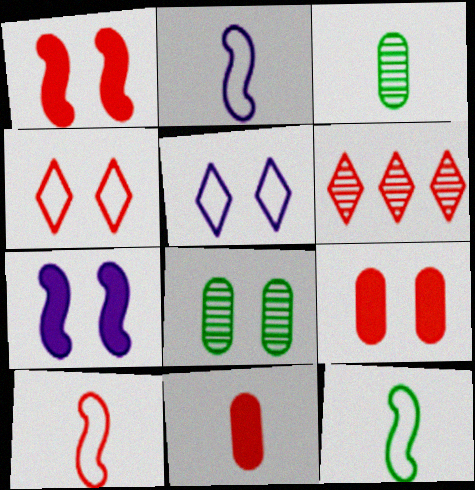[[1, 5, 8], 
[2, 10, 12], 
[4, 7, 8], 
[6, 9, 10]]